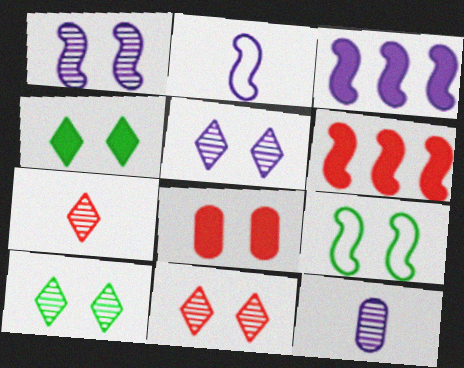[[1, 2, 3], 
[5, 8, 9], 
[5, 10, 11]]